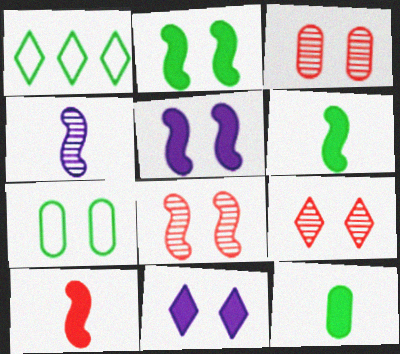[[3, 8, 9], 
[5, 7, 9], 
[7, 8, 11]]